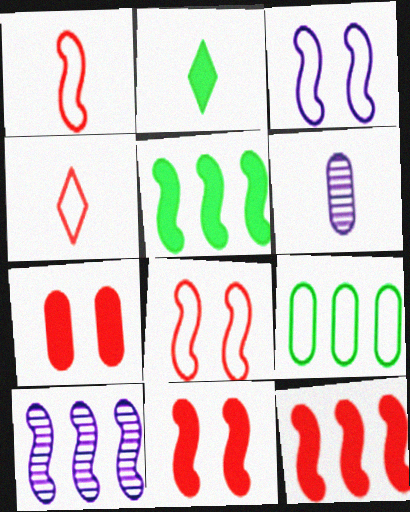[[1, 2, 6], 
[3, 4, 9], 
[6, 7, 9]]